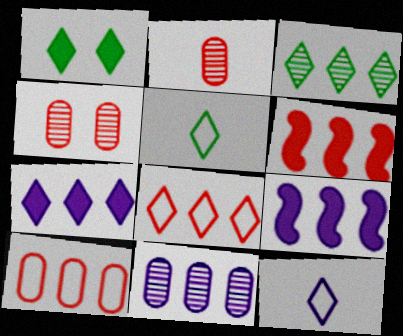[[1, 3, 5], 
[3, 7, 8], 
[3, 9, 10], 
[4, 5, 9]]